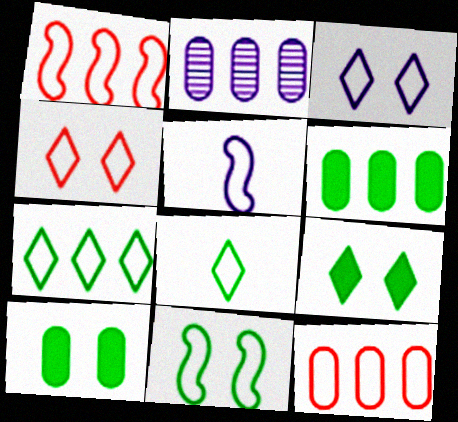[[1, 5, 11], 
[2, 6, 12]]